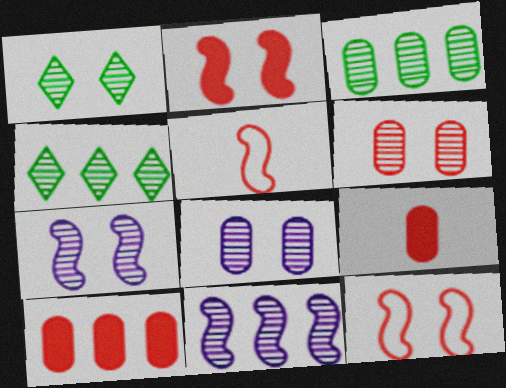[[1, 6, 7]]